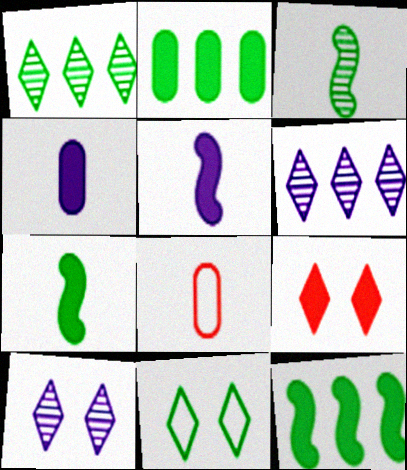[[2, 3, 11], 
[2, 5, 9], 
[4, 9, 12], 
[8, 10, 12], 
[9, 10, 11]]